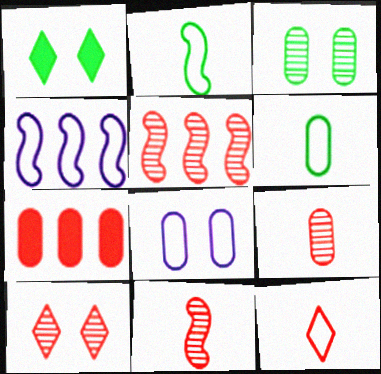[[1, 4, 9], 
[5, 9, 10]]